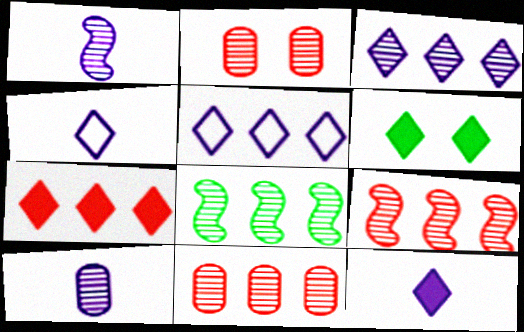[[3, 8, 11], 
[6, 7, 12]]